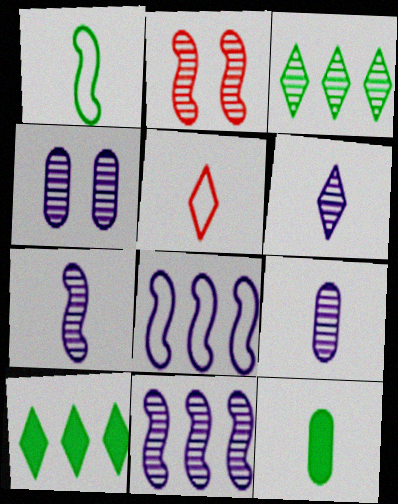[[2, 3, 9], 
[4, 6, 11], 
[5, 7, 12], 
[6, 7, 9]]